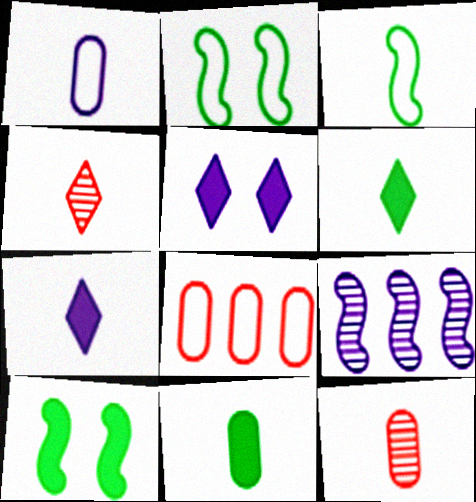[[1, 5, 9], 
[1, 11, 12], 
[3, 7, 12]]